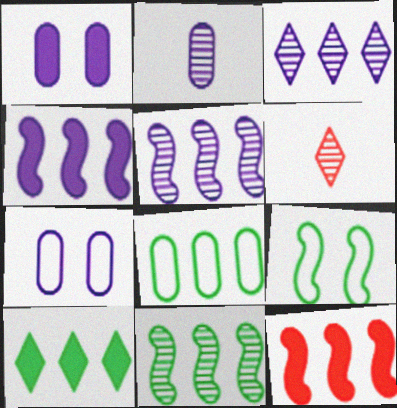[[3, 8, 12], 
[8, 10, 11]]